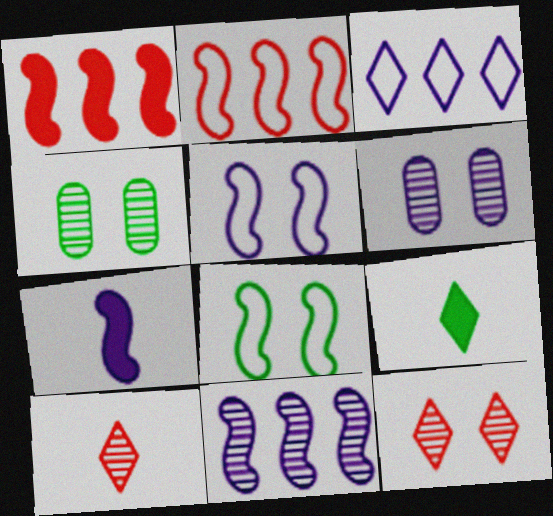[[2, 6, 9], 
[3, 6, 7], 
[3, 9, 12], 
[4, 10, 11], 
[5, 7, 11]]